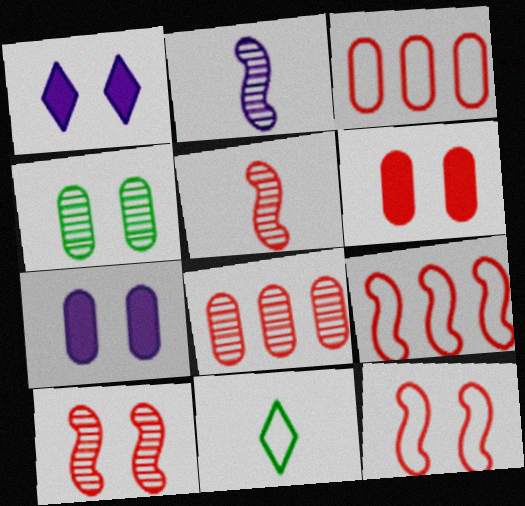[[1, 4, 12]]